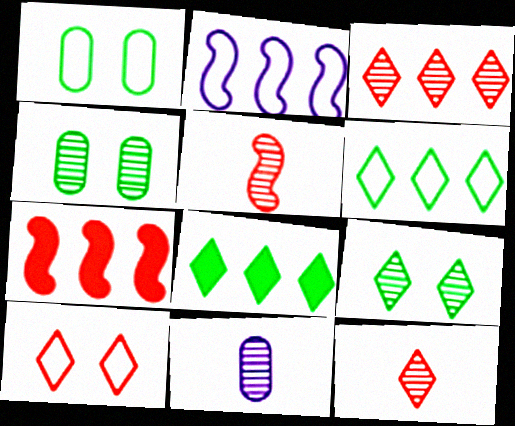[]